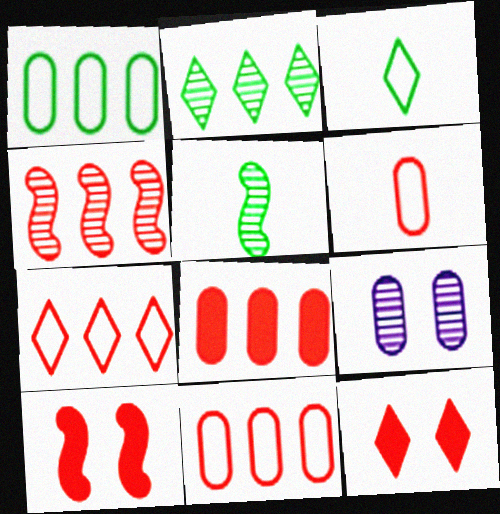[[4, 6, 12], 
[4, 7, 8]]